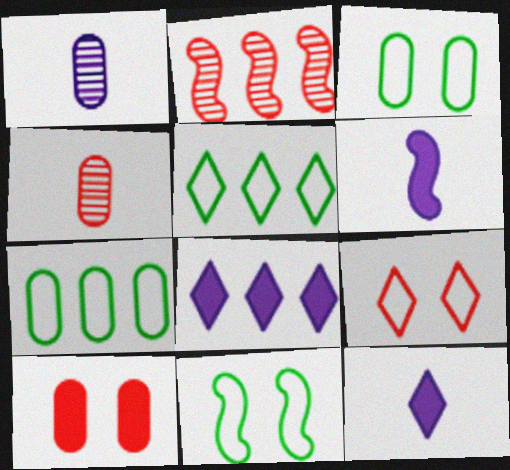[[1, 7, 10], 
[2, 3, 12], 
[2, 6, 11], 
[2, 7, 8], 
[4, 8, 11]]